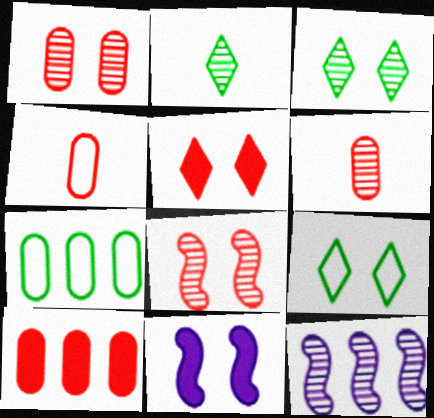[[1, 2, 12], 
[1, 4, 10], 
[1, 9, 11], 
[3, 6, 12]]